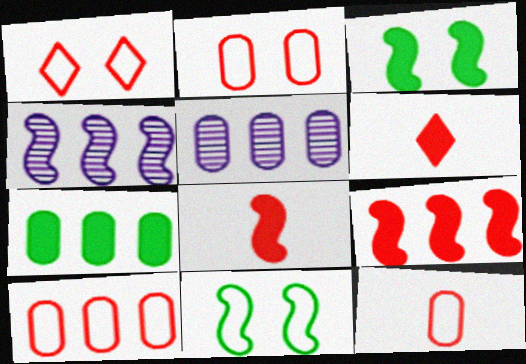[[2, 10, 12], 
[4, 8, 11], 
[5, 6, 11], 
[5, 7, 10]]